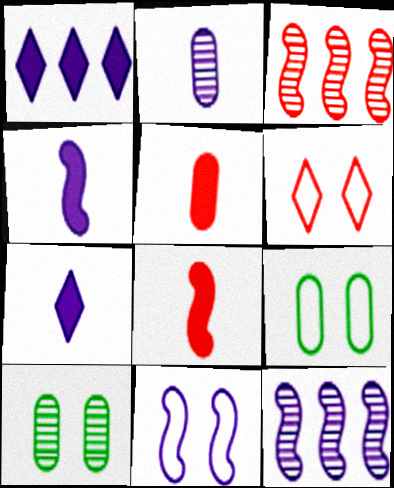[[1, 2, 11], 
[3, 5, 6], 
[3, 7, 9], 
[4, 11, 12], 
[6, 9, 11]]